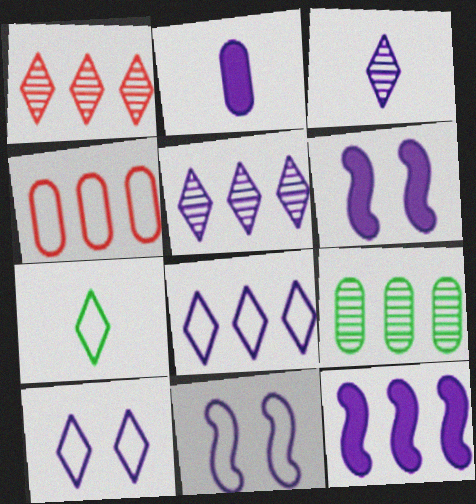[[2, 5, 11], 
[4, 7, 11]]